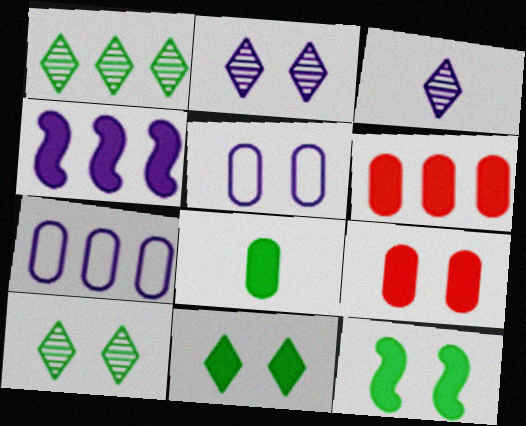[[3, 4, 5]]